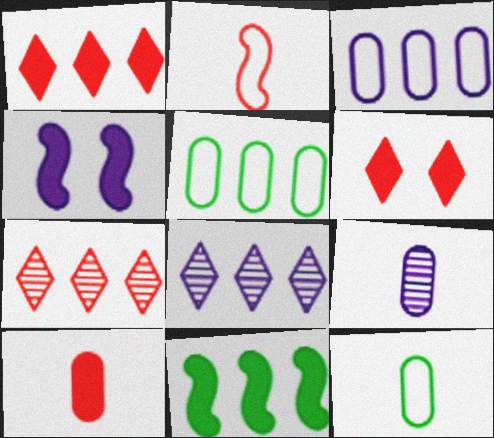[[3, 7, 11], 
[4, 7, 12], 
[9, 10, 12]]